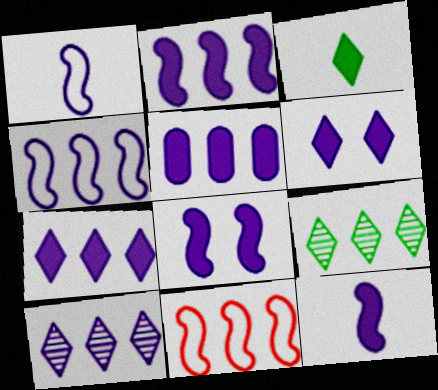[[2, 5, 7], 
[2, 8, 12], 
[4, 5, 10], 
[5, 6, 12], 
[5, 9, 11]]